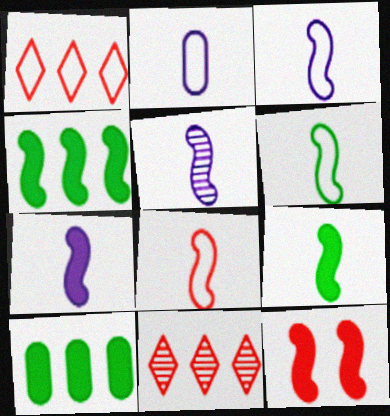[[3, 5, 7], 
[3, 6, 8], 
[4, 7, 12], 
[5, 8, 9]]